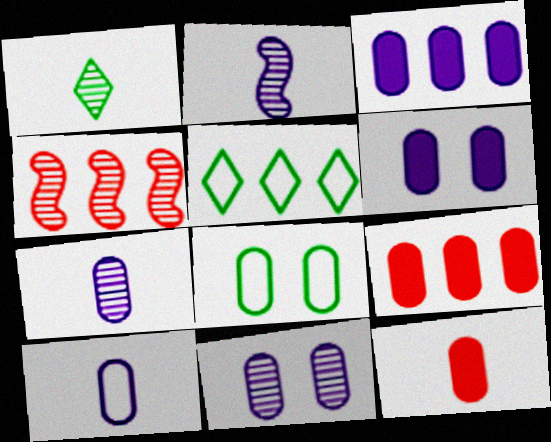[[1, 4, 11], 
[3, 4, 5], 
[3, 10, 11], 
[7, 8, 9]]